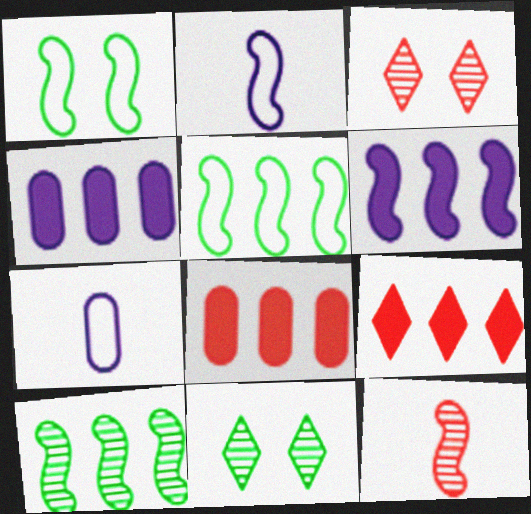[[1, 6, 12], 
[2, 8, 11]]